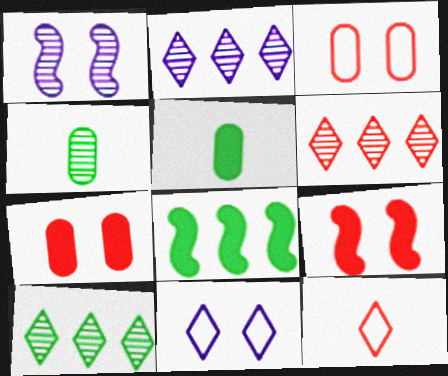[[1, 4, 6], 
[2, 6, 10]]